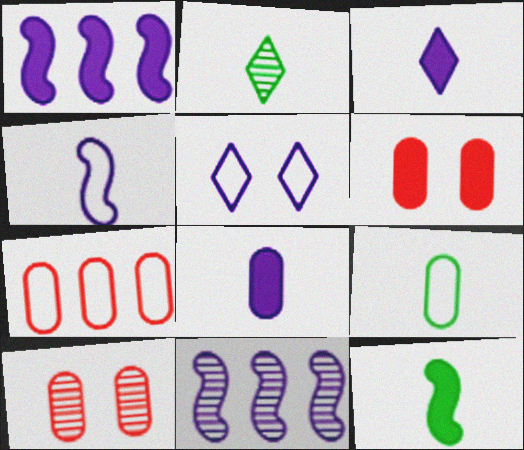[[2, 9, 12], 
[2, 10, 11], 
[5, 8, 11]]